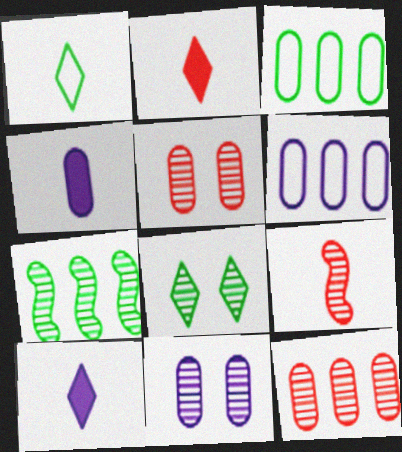[[1, 4, 9], 
[3, 4, 5], 
[4, 6, 11]]